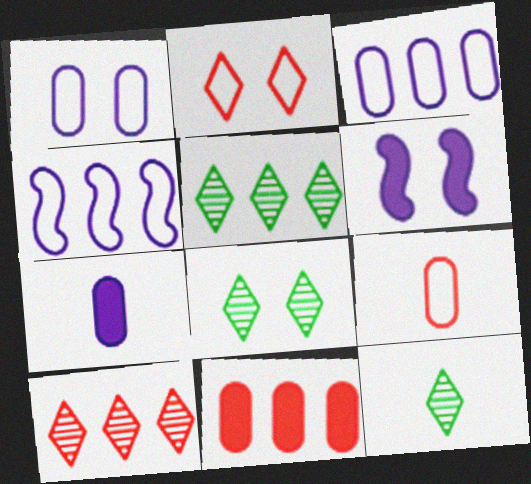[[4, 5, 11], 
[5, 6, 9], 
[5, 8, 12]]